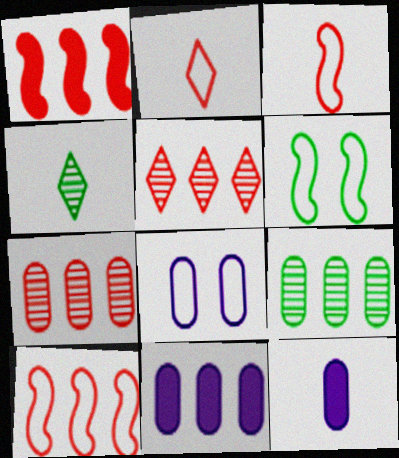[[1, 4, 8], 
[3, 4, 12], 
[5, 6, 12]]